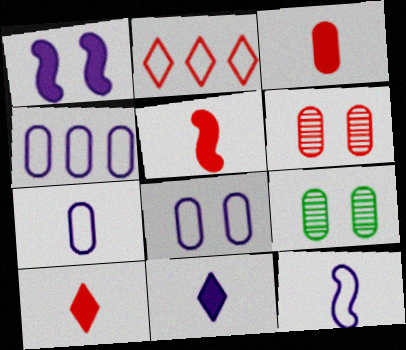[[2, 5, 6], 
[3, 4, 9], 
[3, 5, 10], 
[4, 7, 8]]